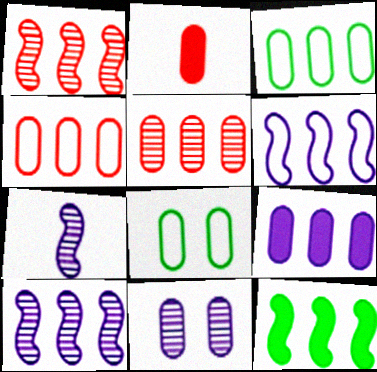[[1, 6, 12], 
[2, 3, 11], 
[3, 5, 9]]